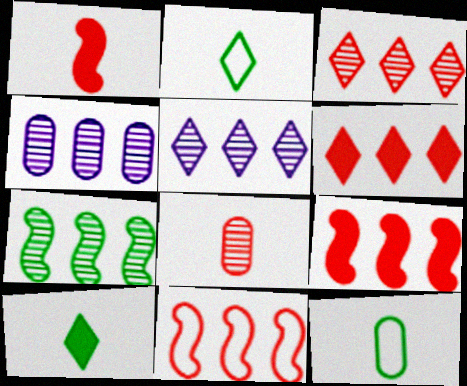[[3, 4, 7]]